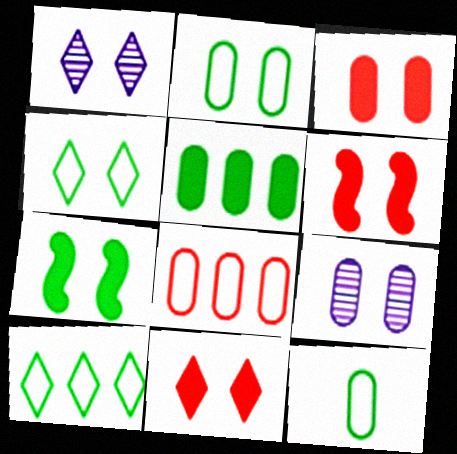[[1, 2, 6], 
[1, 4, 11], 
[2, 3, 9], 
[3, 6, 11], 
[4, 6, 9]]